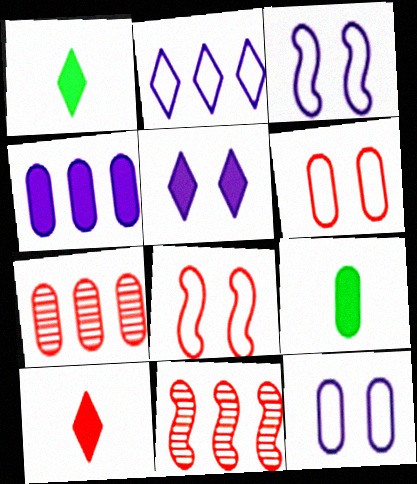[[1, 3, 7], 
[1, 11, 12], 
[6, 10, 11], 
[7, 8, 10], 
[7, 9, 12]]